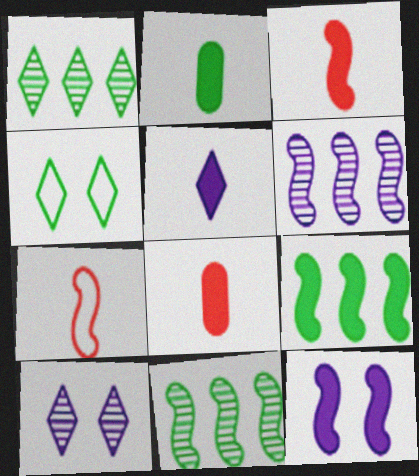[[2, 3, 5], 
[2, 4, 11], 
[3, 9, 12], 
[4, 6, 8], 
[7, 11, 12]]